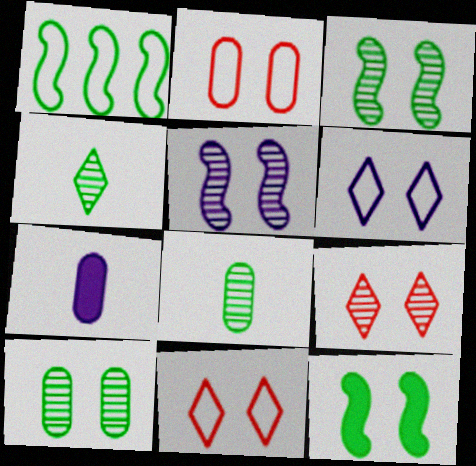[[1, 7, 9], 
[5, 9, 10]]